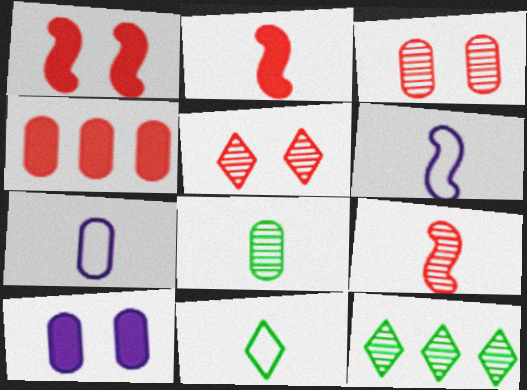[[1, 7, 12]]